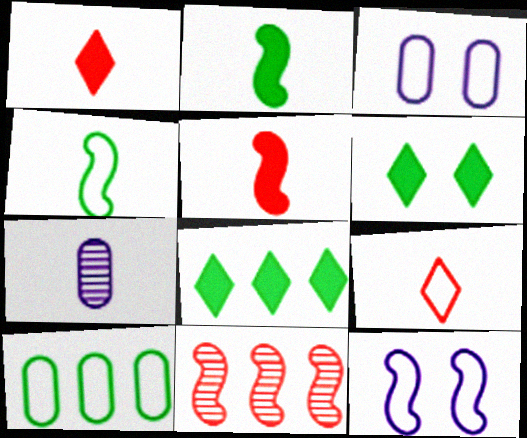[[1, 4, 7], 
[2, 7, 9], 
[2, 11, 12], 
[9, 10, 12]]